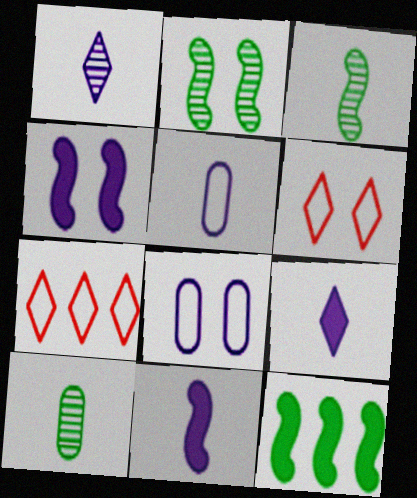[[1, 5, 11], 
[4, 7, 10]]